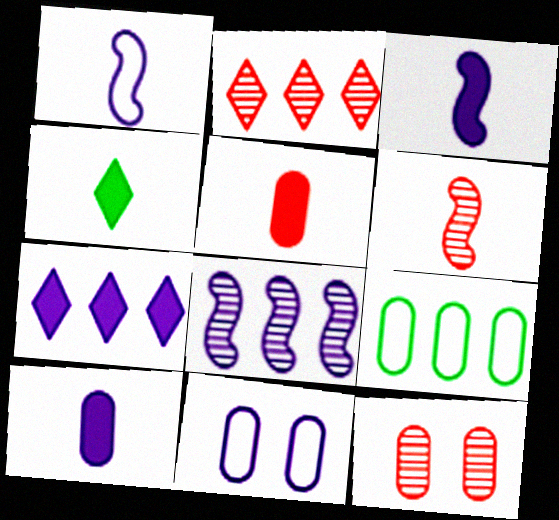[[2, 6, 12], 
[3, 4, 5], 
[9, 10, 12]]